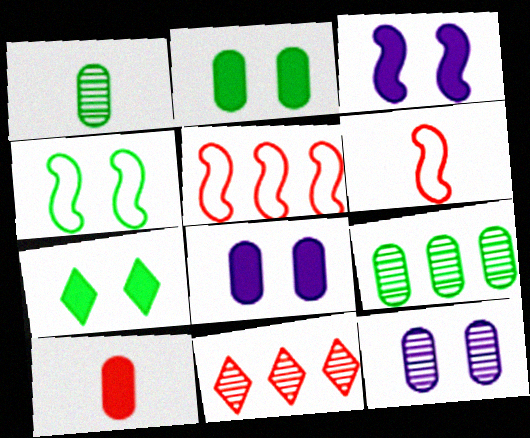[]